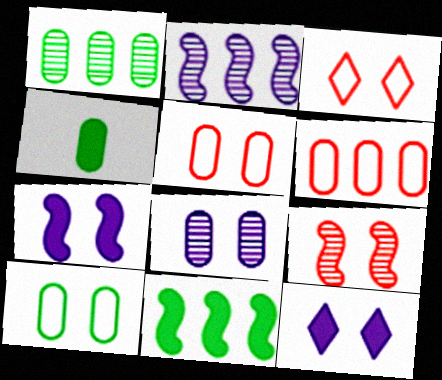[[1, 4, 10], 
[2, 3, 4], 
[4, 6, 8], 
[9, 10, 12]]